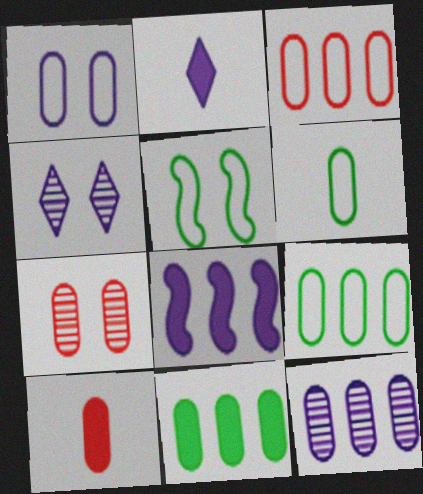[[1, 3, 6], 
[3, 7, 10], 
[3, 11, 12]]